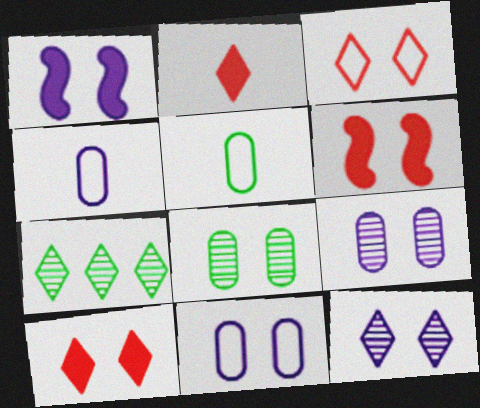[[1, 3, 8], 
[1, 11, 12], 
[4, 6, 7]]